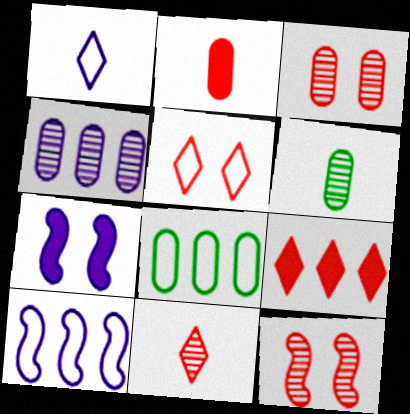[[1, 4, 7], 
[3, 4, 6], 
[5, 9, 11], 
[7, 8, 11]]